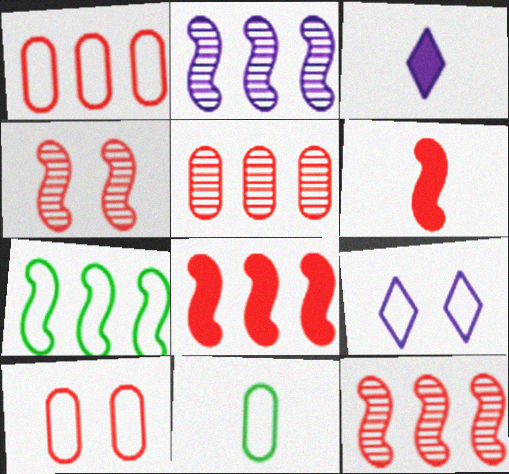[[2, 7, 8]]